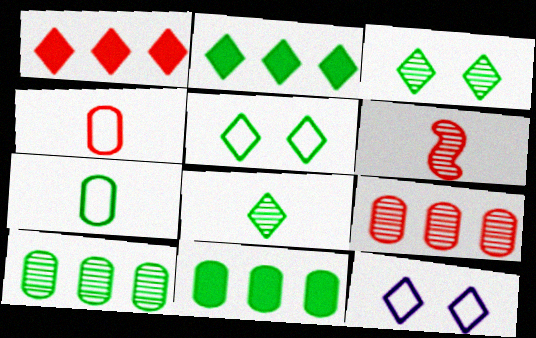[[1, 8, 12], 
[2, 5, 8], 
[6, 11, 12]]